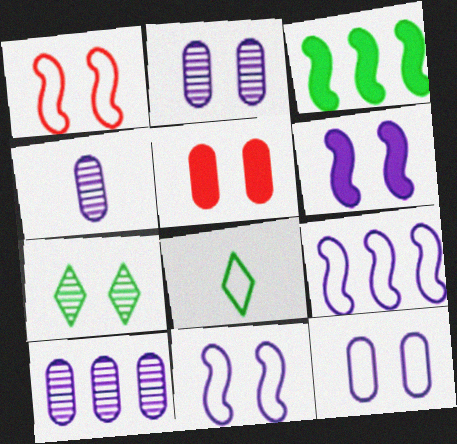[[2, 4, 10], 
[5, 7, 11]]